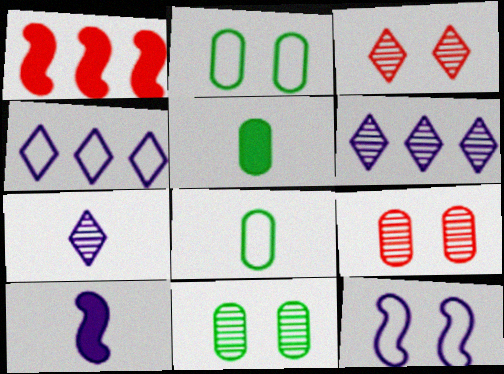[[1, 2, 7]]